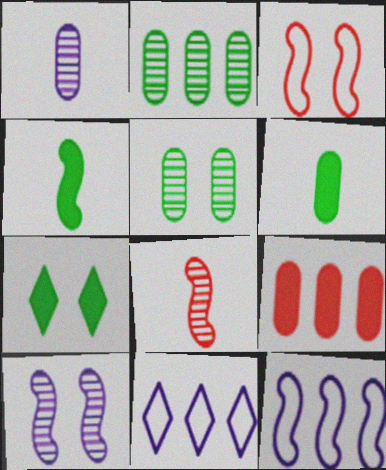[]